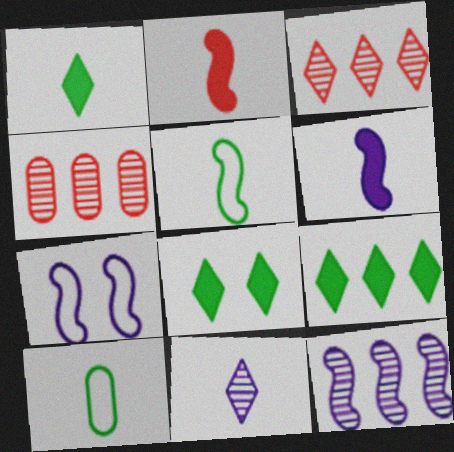[[1, 4, 7], 
[1, 8, 9], 
[2, 10, 11], 
[6, 7, 12]]